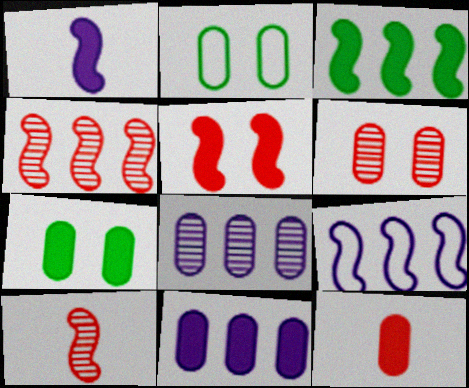[[1, 3, 5], 
[2, 8, 12], 
[3, 4, 9], 
[7, 11, 12]]